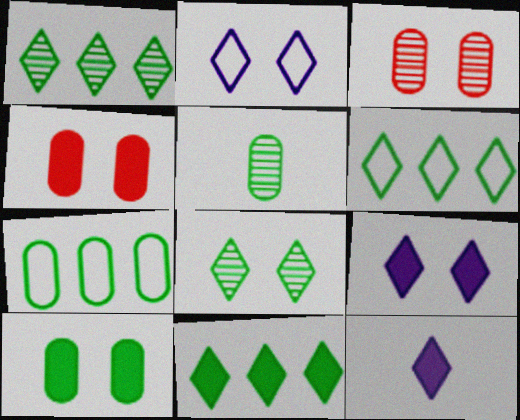[[1, 6, 11], 
[5, 7, 10]]